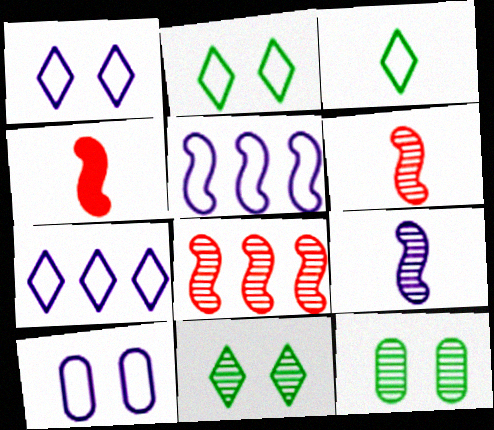[[4, 7, 12]]